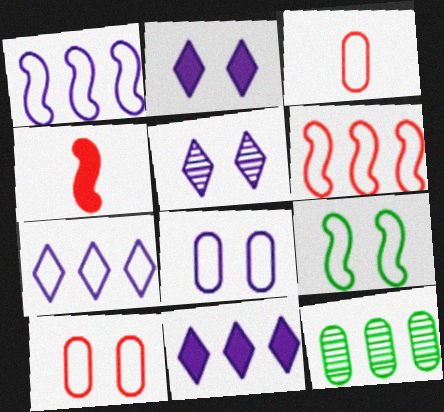[[3, 7, 9], 
[6, 11, 12]]